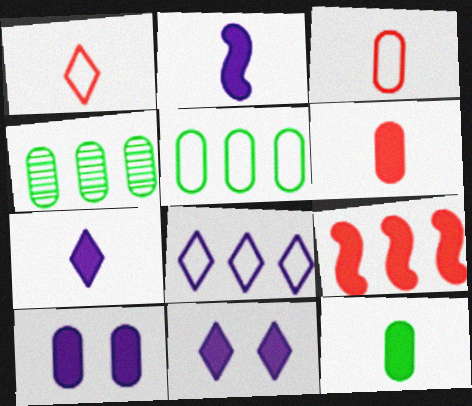[[3, 4, 10], 
[4, 8, 9], 
[9, 11, 12]]